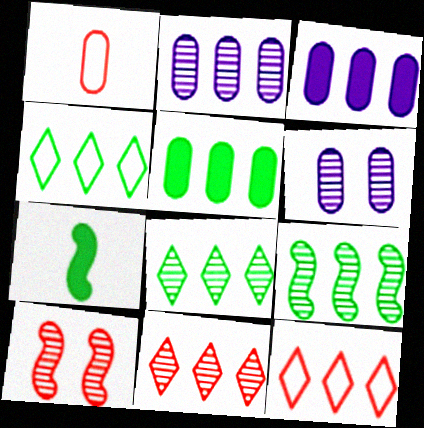[[1, 5, 6], 
[2, 9, 11], 
[3, 9, 12], 
[4, 5, 9], 
[6, 7, 12]]